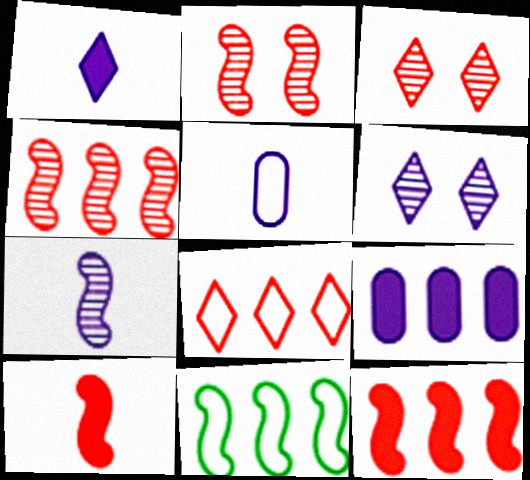[[1, 5, 7]]